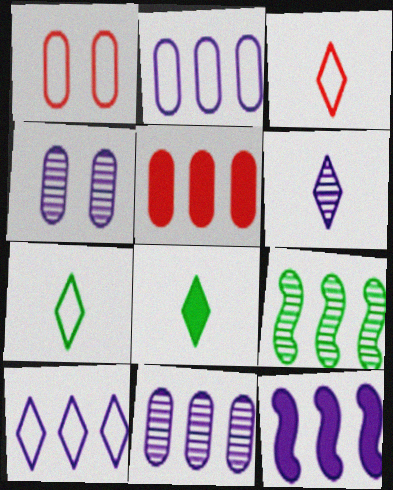[[3, 6, 8], 
[5, 9, 10], 
[10, 11, 12]]